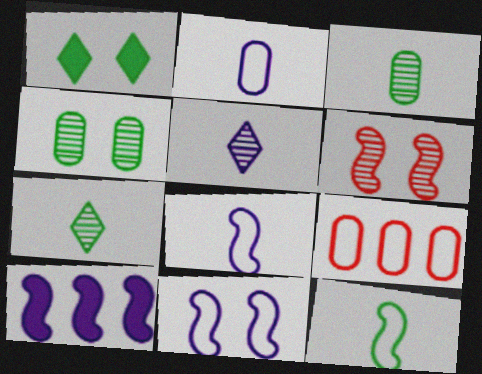[[6, 10, 12]]